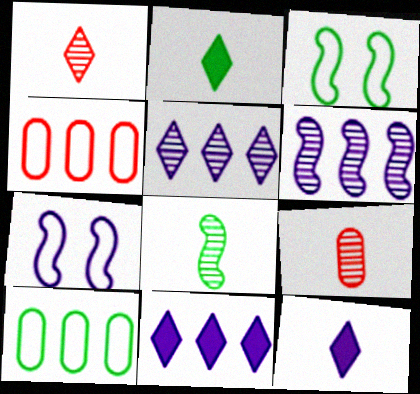[[3, 9, 11]]